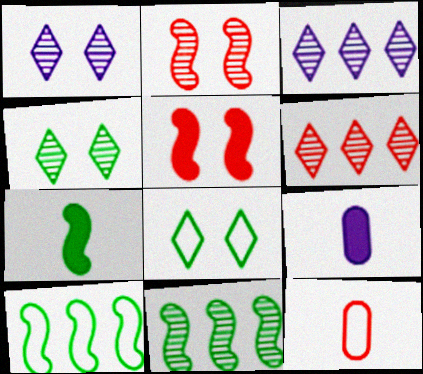[[5, 6, 12]]